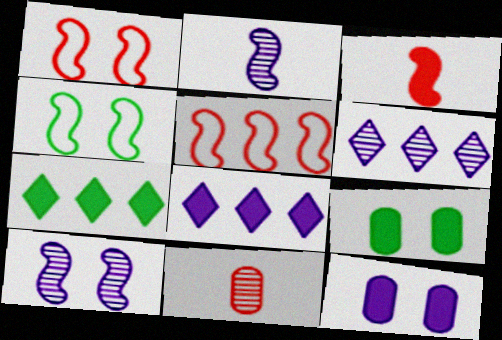[[3, 7, 12], 
[3, 8, 9], 
[4, 8, 11]]